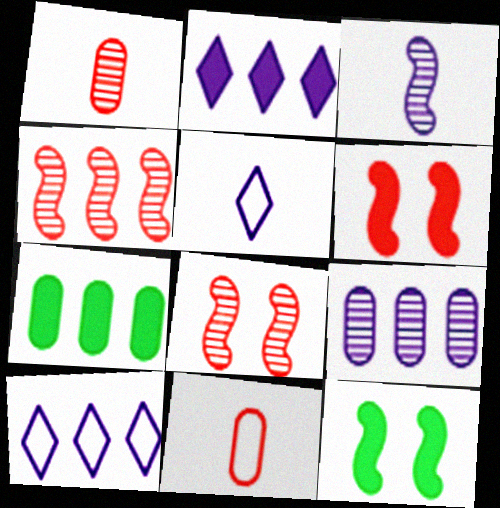[[1, 10, 12], 
[4, 7, 10], 
[5, 7, 8]]